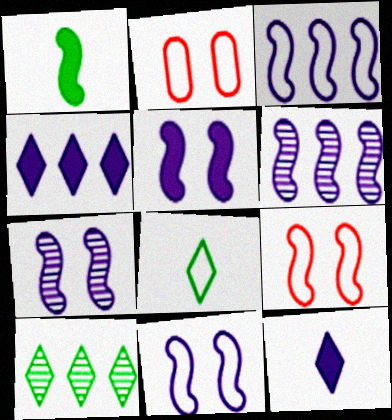[[1, 6, 9], 
[2, 3, 8], 
[5, 7, 11]]